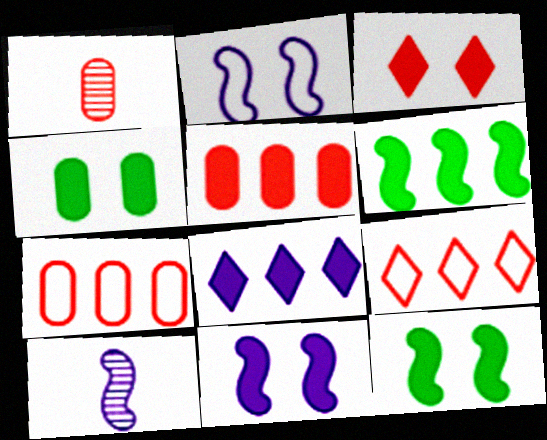[[3, 4, 11], 
[4, 9, 10], 
[5, 6, 8]]